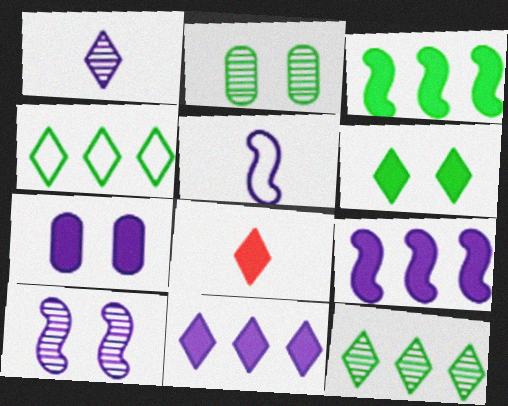[[3, 7, 8], 
[5, 9, 10], 
[6, 8, 11]]